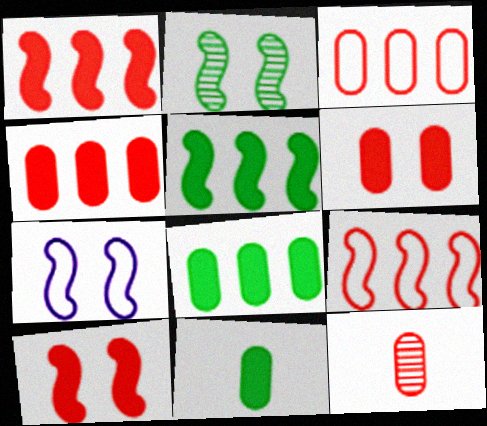[[2, 7, 10], 
[3, 6, 12]]